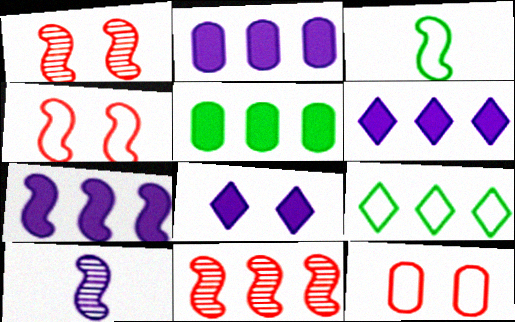[[1, 3, 7], 
[2, 6, 7], 
[2, 9, 11]]